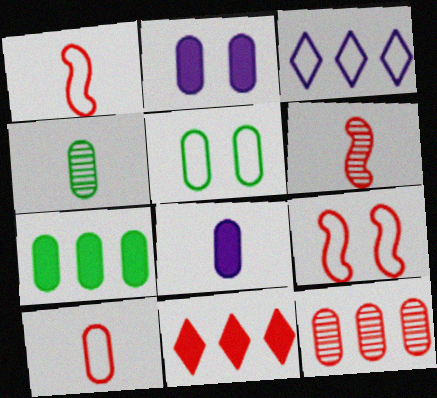[[1, 3, 5], 
[4, 5, 7], 
[4, 8, 10], 
[5, 8, 12]]